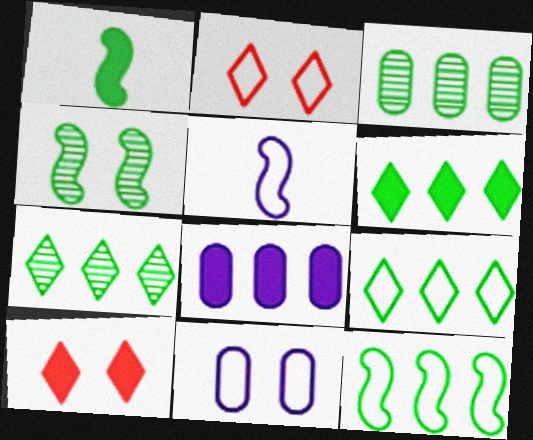[[1, 4, 12], 
[1, 8, 10], 
[3, 5, 10], 
[3, 6, 12], 
[4, 10, 11], 
[6, 7, 9]]